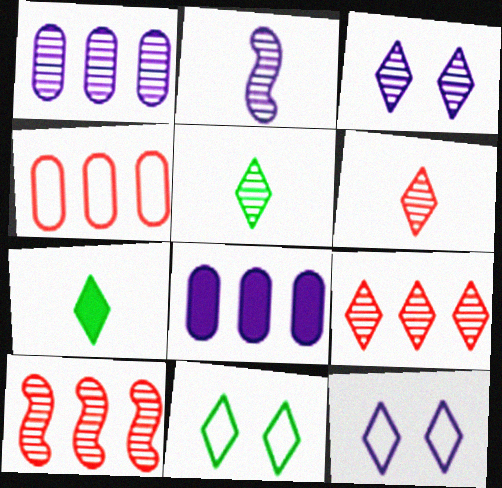[[1, 2, 3], 
[2, 8, 12], 
[3, 5, 9], 
[7, 9, 12]]